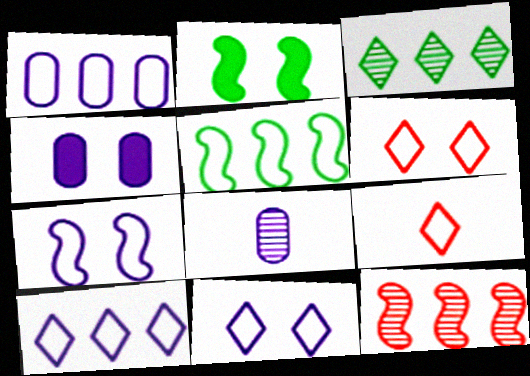[[1, 4, 8]]